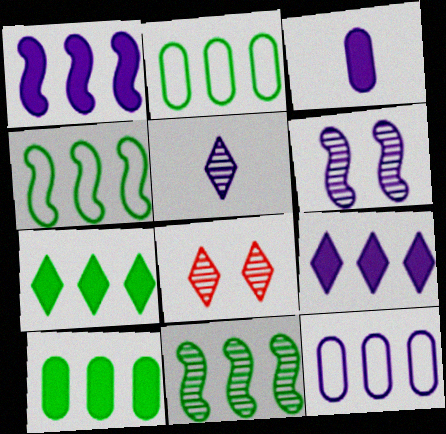[[2, 7, 11], 
[3, 4, 8]]